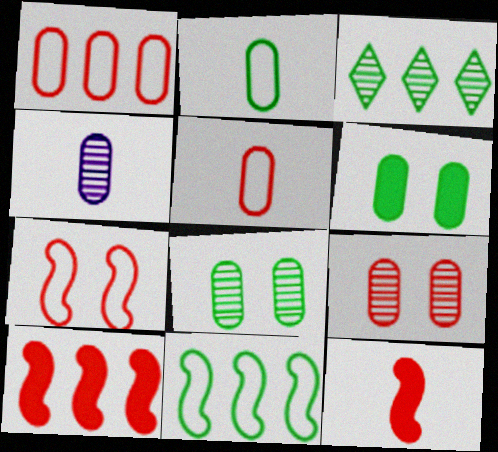[[1, 4, 6]]